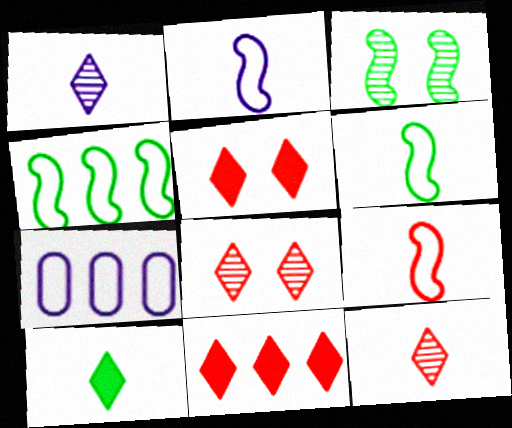[[2, 6, 9]]